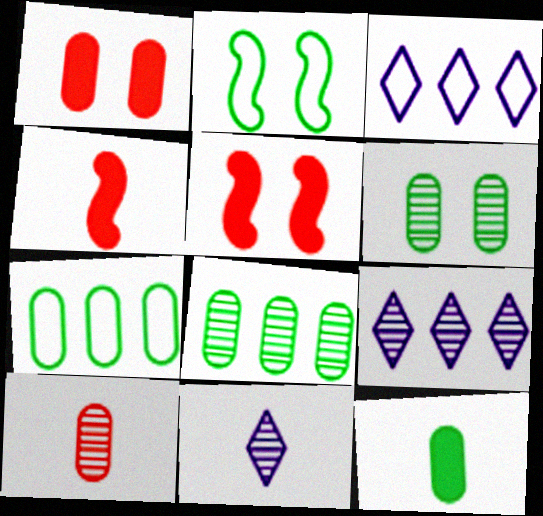[[3, 4, 6], 
[5, 7, 11], 
[6, 7, 12]]